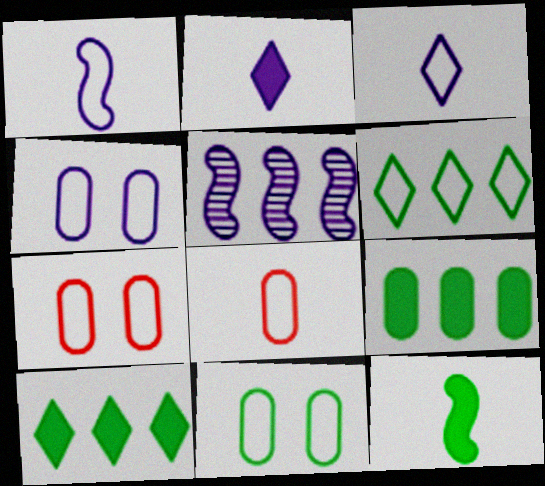[[1, 6, 7], 
[2, 4, 5], 
[4, 7, 11]]